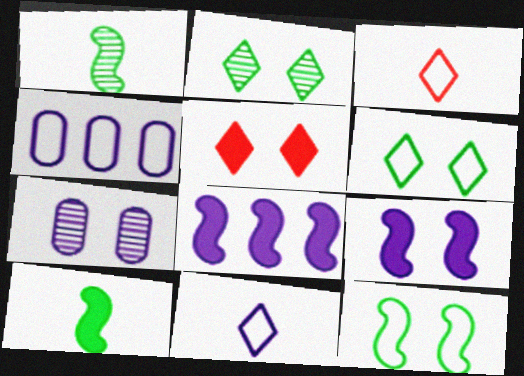[[1, 4, 5], 
[3, 4, 12], 
[5, 7, 12], 
[7, 8, 11]]